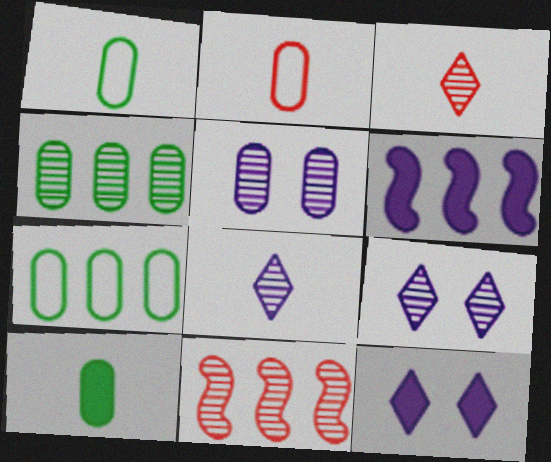[[1, 11, 12]]